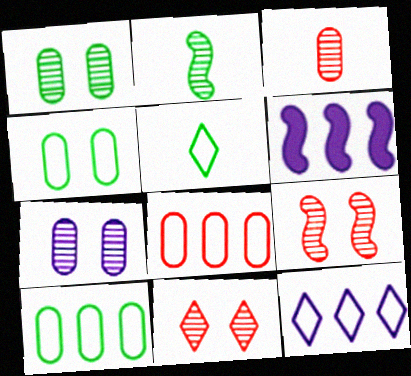[]